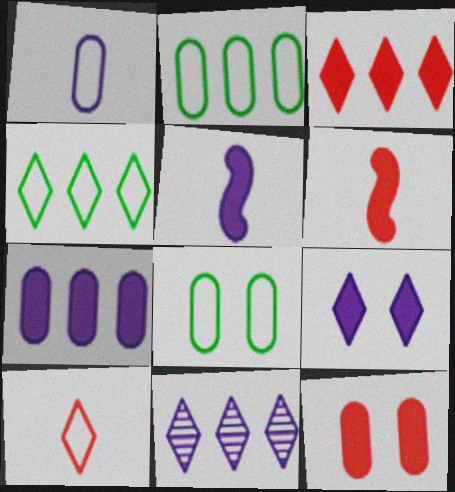[[3, 4, 11], 
[3, 6, 12], 
[5, 7, 9], 
[6, 8, 11]]